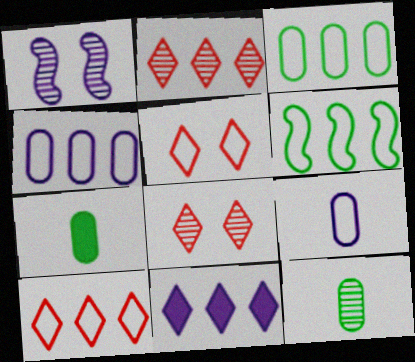[[1, 2, 12], 
[1, 7, 10], 
[1, 9, 11], 
[4, 6, 10], 
[5, 6, 9]]